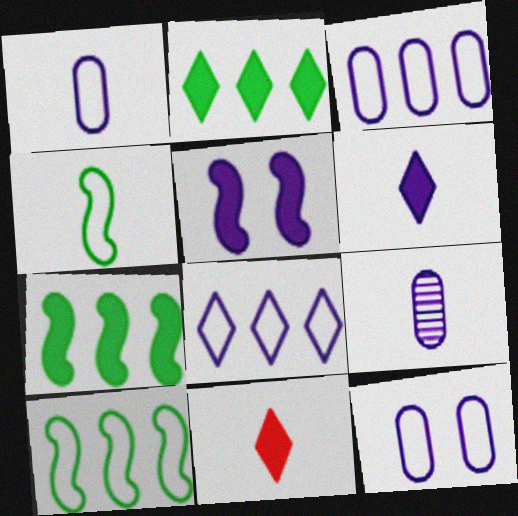[[1, 3, 12], 
[4, 9, 11], 
[5, 8, 9]]